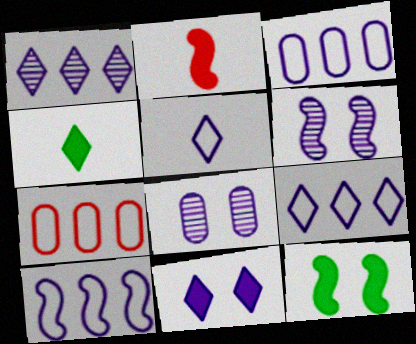[[1, 5, 11], 
[3, 9, 10], 
[4, 6, 7]]